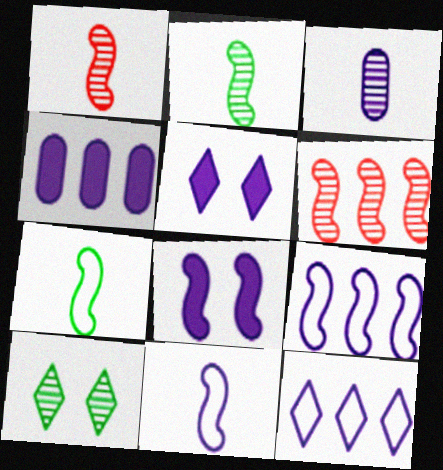[[3, 5, 9], 
[3, 6, 10], 
[3, 8, 12], 
[6, 7, 8]]